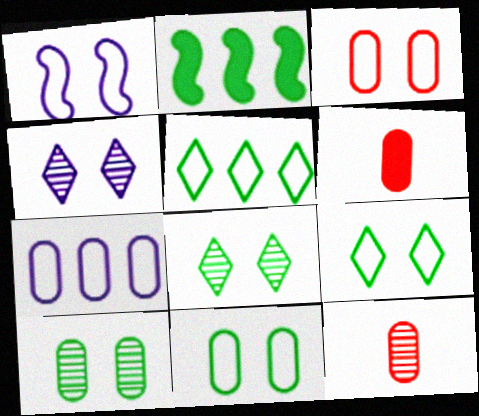[[1, 3, 9], 
[6, 7, 10]]